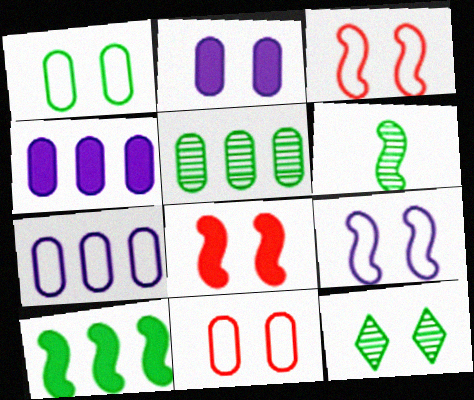[[2, 3, 12], 
[5, 6, 12]]